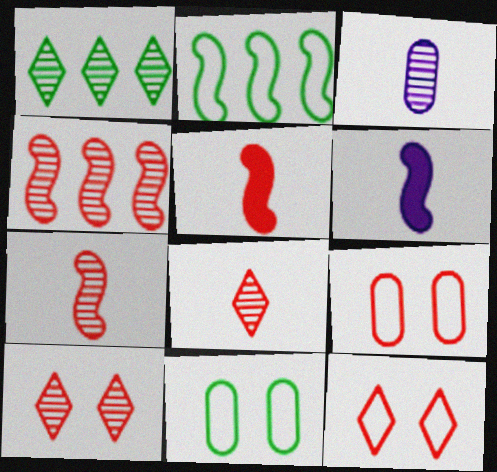[[1, 6, 9]]